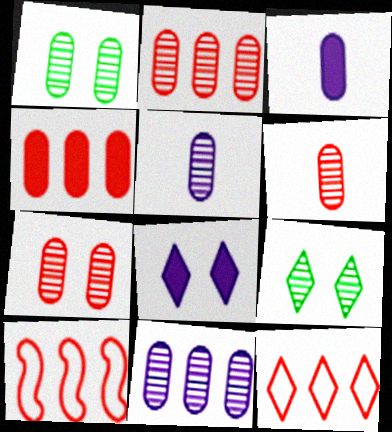[[1, 2, 5], 
[1, 6, 11], 
[2, 6, 7], 
[3, 9, 10]]